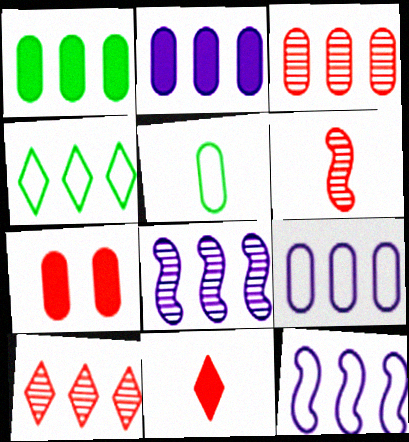[[1, 3, 9], 
[1, 10, 12]]